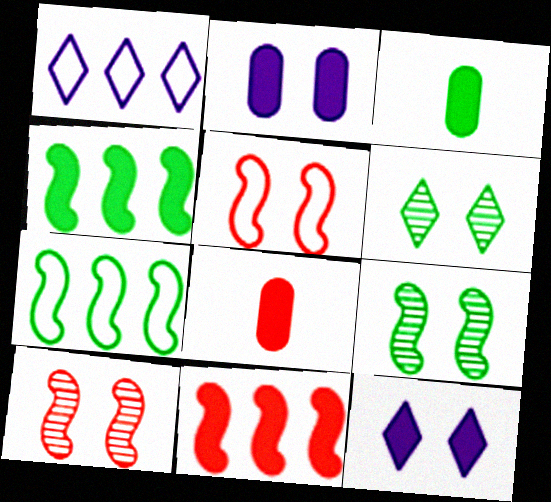[[1, 3, 10], 
[1, 8, 9], 
[2, 5, 6], 
[3, 6, 7], 
[3, 11, 12], 
[4, 8, 12]]